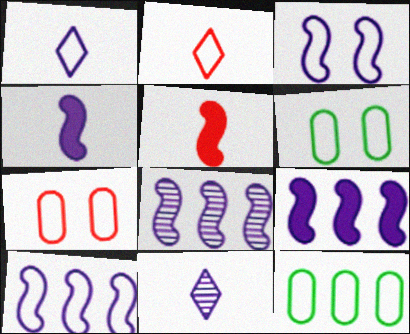[[2, 3, 12], 
[2, 6, 10], 
[3, 4, 8], 
[8, 9, 10]]